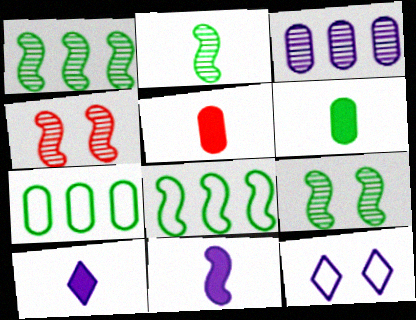[[1, 2, 9], 
[1, 5, 12], 
[3, 11, 12], 
[4, 7, 10], 
[4, 8, 11]]